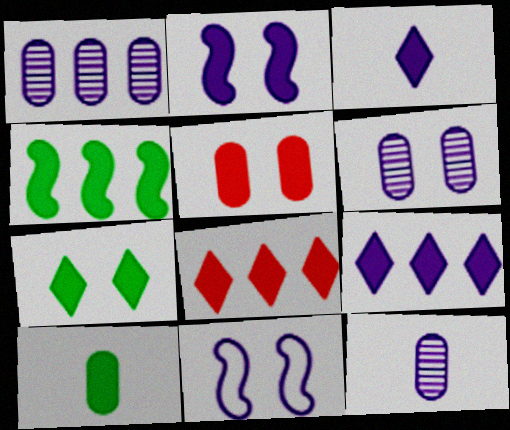[[1, 3, 11], 
[1, 6, 12], 
[2, 5, 7], 
[2, 8, 10], 
[3, 4, 5], 
[3, 7, 8], 
[4, 7, 10], 
[9, 11, 12]]